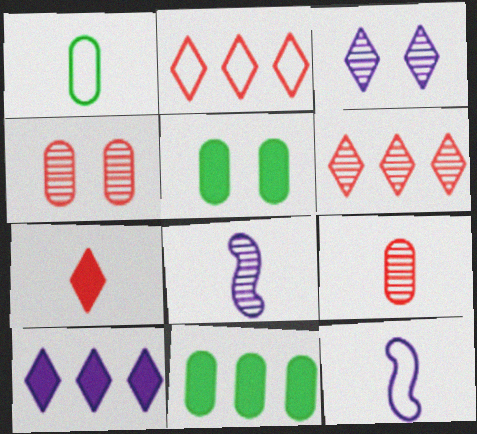[[1, 7, 8], 
[2, 5, 8], 
[5, 6, 12]]